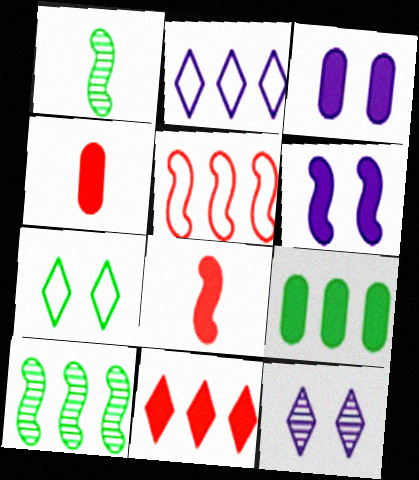[[1, 5, 6], 
[1, 7, 9], 
[3, 4, 9]]